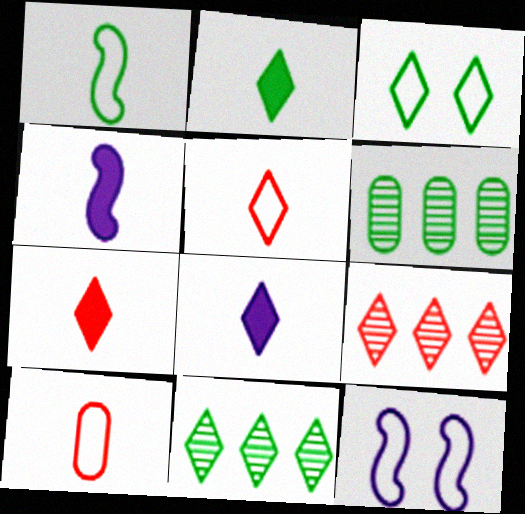[[2, 3, 11], 
[2, 7, 8], 
[3, 8, 9], 
[6, 7, 12]]